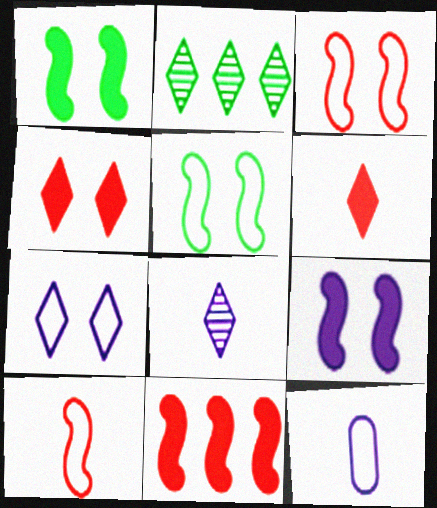[[2, 6, 7]]